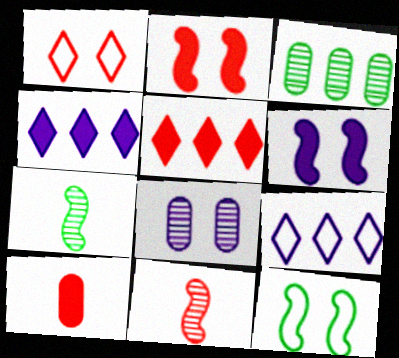[[2, 5, 10]]